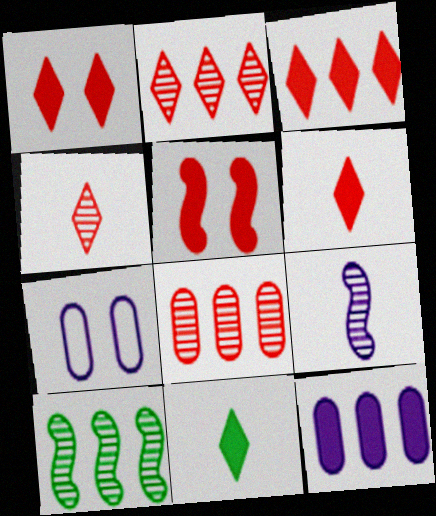[[1, 3, 6], 
[5, 11, 12], 
[6, 7, 10]]